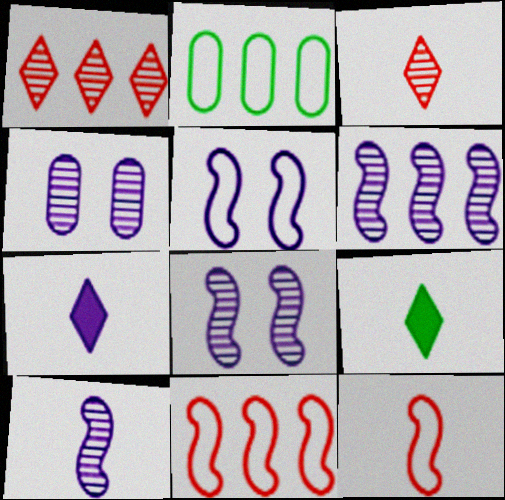[[4, 9, 11], 
[6, 8, 10]]